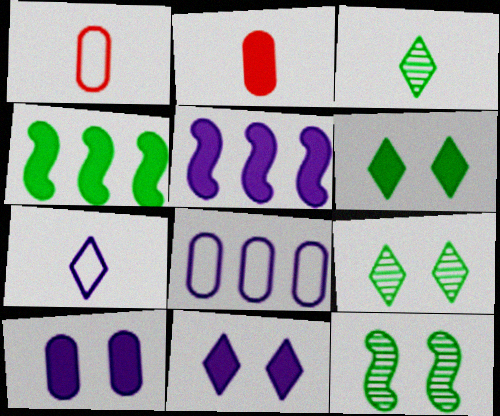[[1, 5, 9], 
[2, 4, 11], 
[2, 5, 6]]